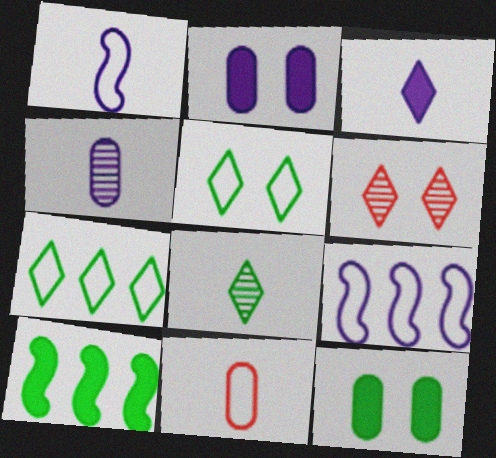[[1, 3, 4], 
[3, 6, 7], 
[5, 9, 11]]